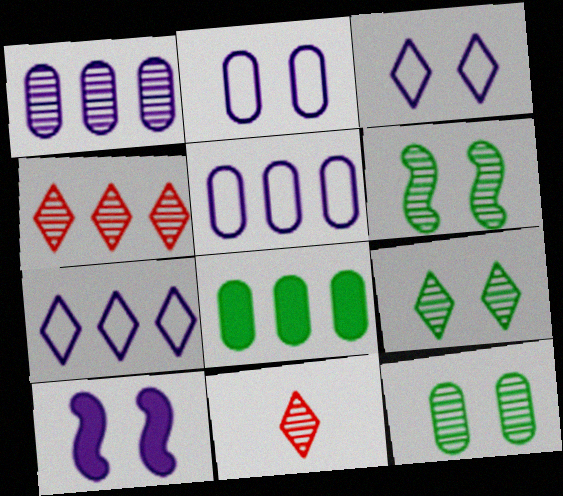[[1, 6, 11], 
[6, 9, 12]]